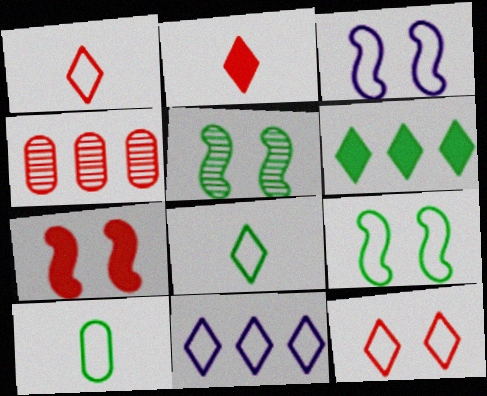[[1, 4, 7], 
[3, 5, 7], 
[5, 6, 10], 
[8, 11, 12]]